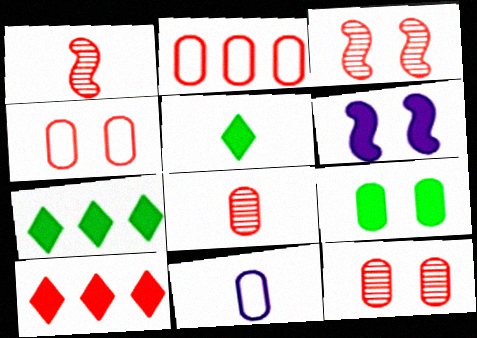[[1, 4, 10], 
[1, 5, 11], 
[3, 7, 11]]